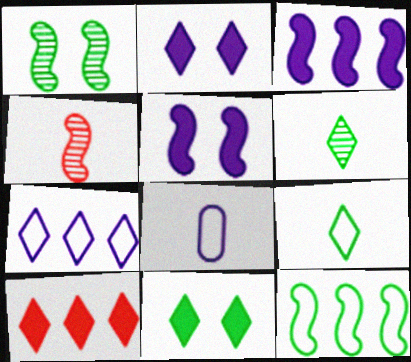[[1, 8, 10], 
[4, 5, 12]]